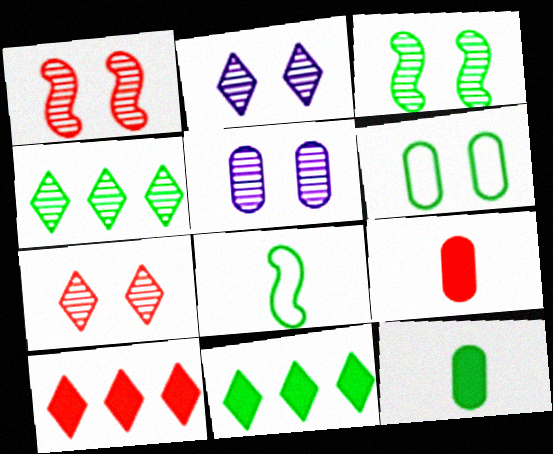[[3, 5, 7], 
[5, 8, 10]]